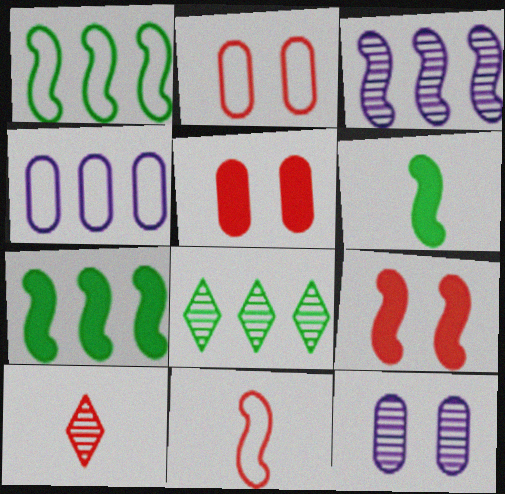[]